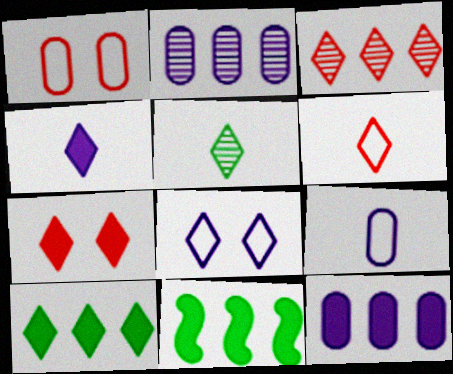[[3, 6, 7], 
[4, 5, 6], 
[4, 7, 10]]